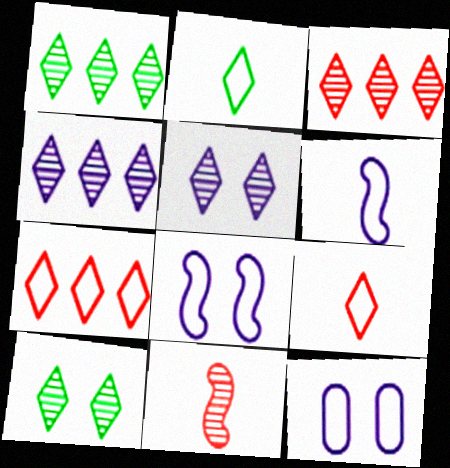[[1, 3, 4]]